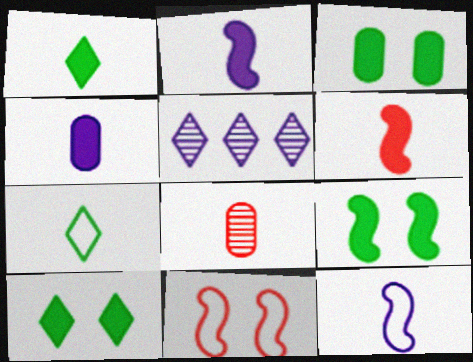[[1, 4, 6], 
[1, 8, 12], 
[2, 7, 8], 
[3, 9, 10]]